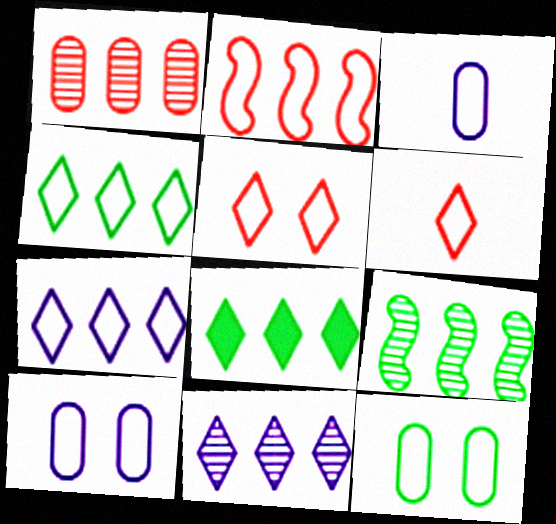[[1, 9, 11]]